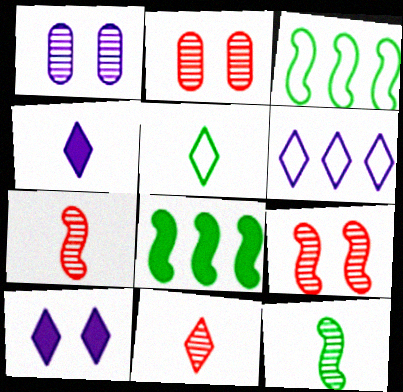[[2, 3, 4], 
[4, 5, 11]]